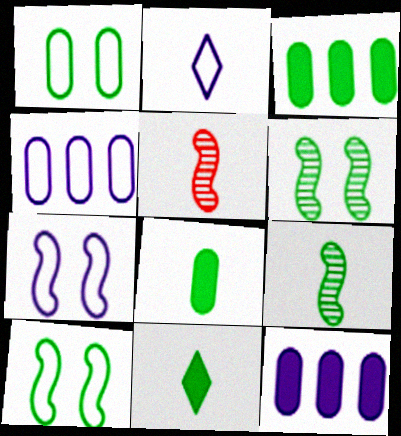[[2, 4, 7], 
[2, 5, 8]]